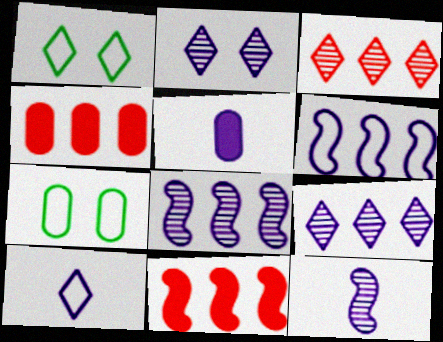[[1, 4, 12], 
[2, 5, 6], 
[5, 10, 12]]